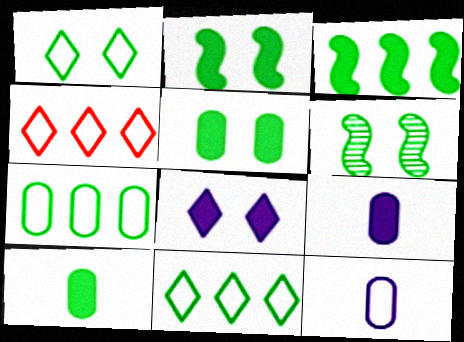[[1, 5, 6], 
[4, 6, 9], 
[6, 10, 11]]